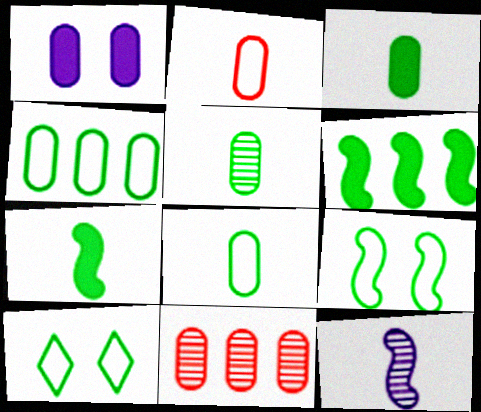[[1, 8, 11], 
[3, 5, 8], 
[5, 6, 10]]